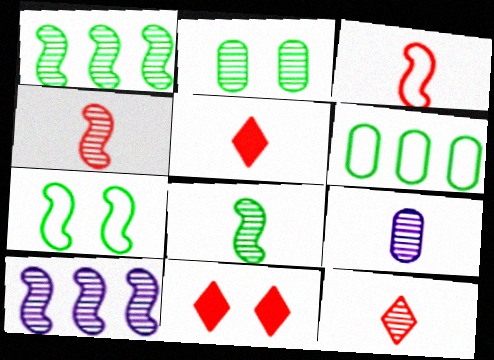[[2, 10, 12], 
[8, 9, 12]]